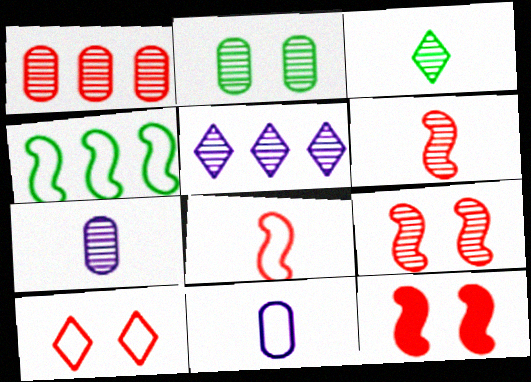[[1, 2, 7], 
[2, 5, 6], 
[3, 6, 7], 
[4, 10, 11]]